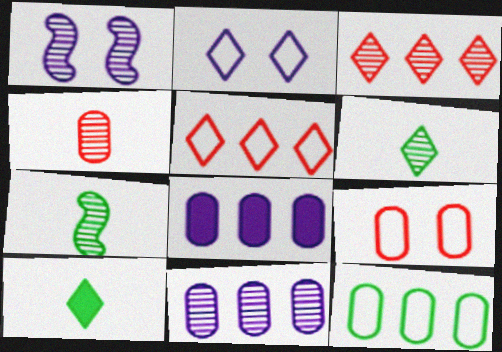[[2, 3, 10]]